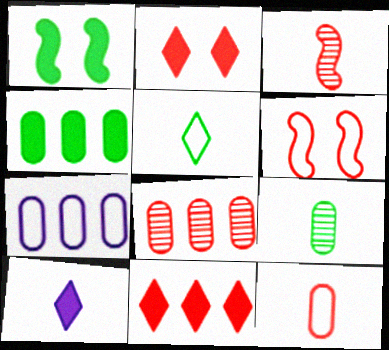[[4, 7, 8], 
[5, 6, 7]]